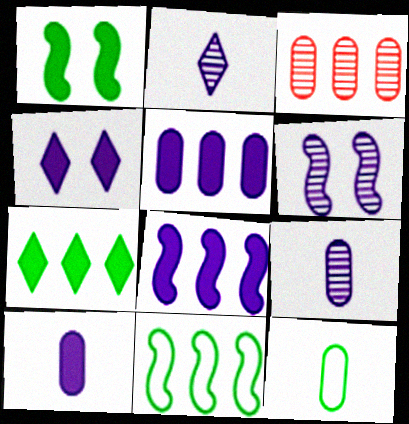[[4, 8, 10]]